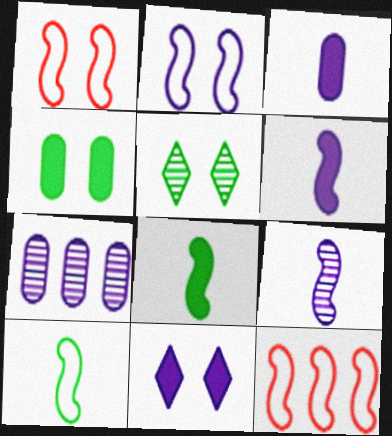[[2, 10, 12], 
[3, 5, 12]]